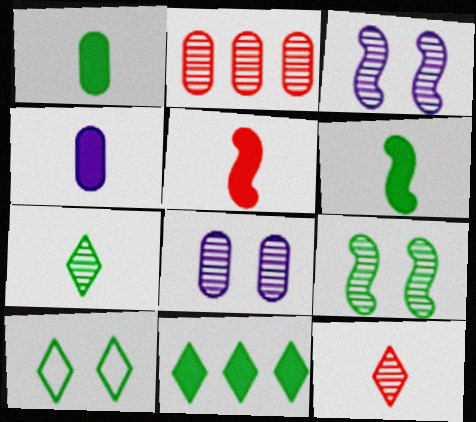[[2, 3, 7], 
[7, 10, 11]]